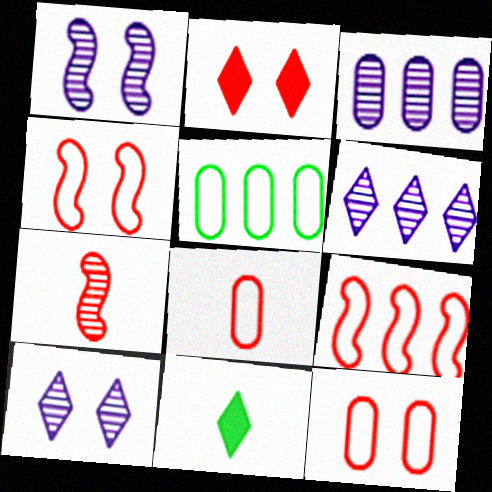[[3, 4, 11]]